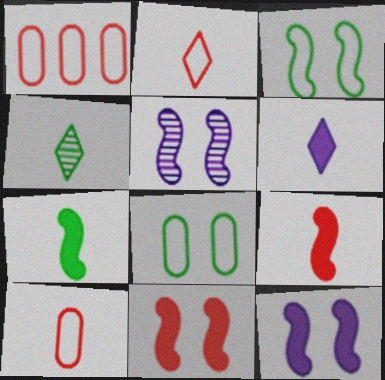[[1, 4, 12], 
[2, 4, 6], 
[3, 5, 11]]